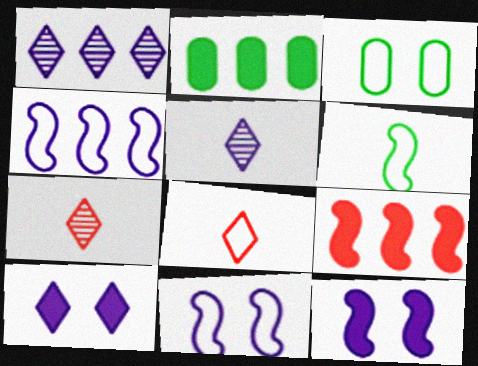[[2, 7, 11], 
[3, 4, 8], 
[3, 5, 9]]